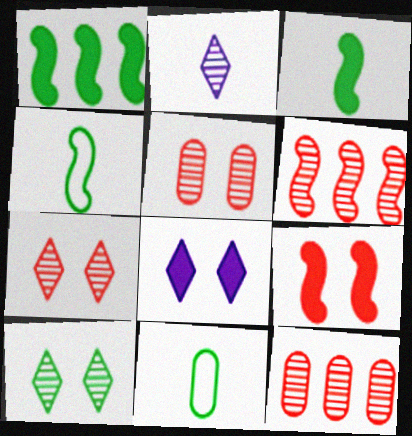[[1, 10, 11], 
[4, 8, 12], 
[6, 8, 11]]